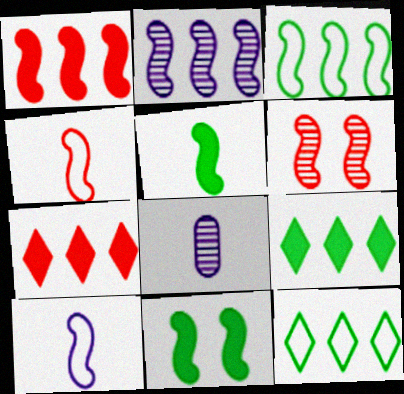[[1, 2, 3], 
[1, 4, 6], 
[2, 4, 11]]